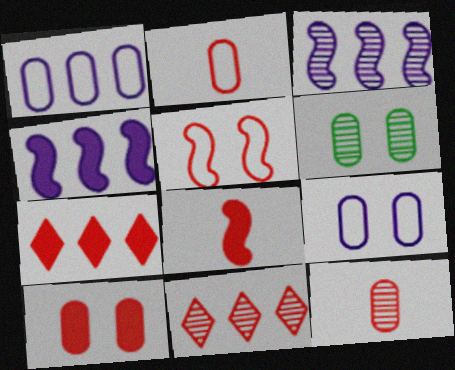[[5, 7, 12], 
[6, 9, 10], 
[7, 8, 10]]